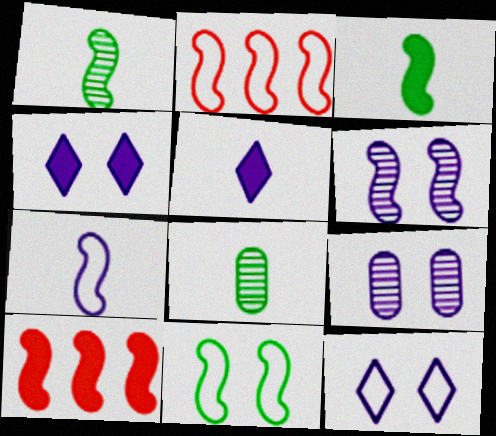[[2, 3, 6], 
[2, 4, 8], 
[2, 7, 11], 
[8, 10, 12]]